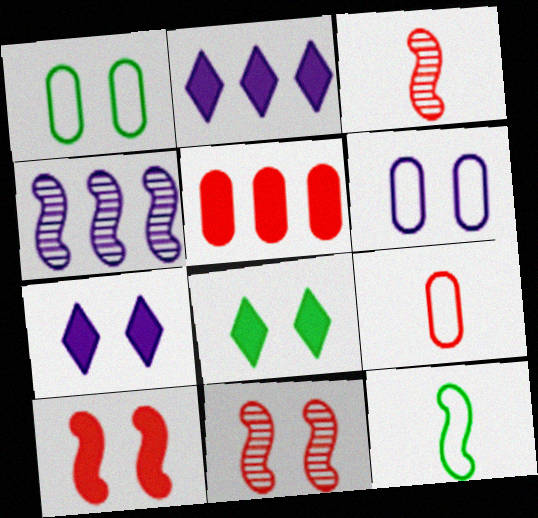[[1, 2, 3], 
[1, 7, 11], 
[4, 8, 9], 
[4, 10, 12], 
[6, 8, 11]]